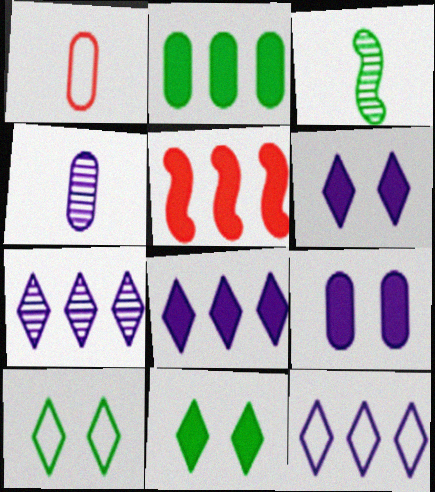[[2, 3, 10], 
[2, 5, 8], 
[4, 5, 10], 
[7, 8, 12]]